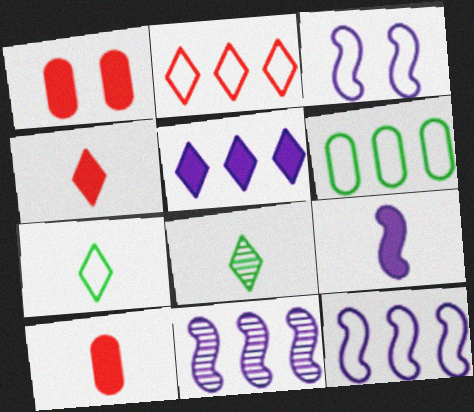[[1, 7, 11], 
[1, 8, 12], 
[2, 6, 12], 
[3, 9, 11]]